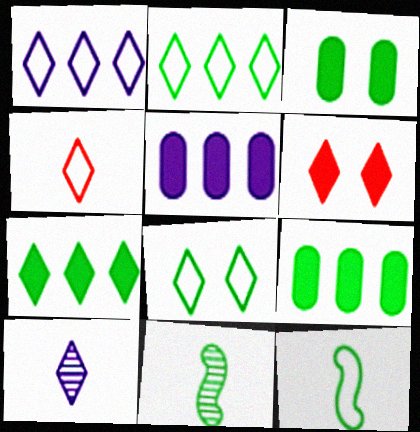[[1, 4, 8], 
[2, 3, 11], 
[2, 6, 10], 
[8, 9, 11]]